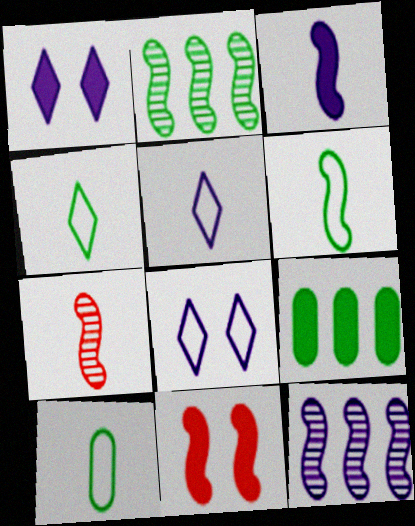[[3, 6, 7], 
[4, 6, 10], 
[6, 11, 12], 
[7, 8, 9]]